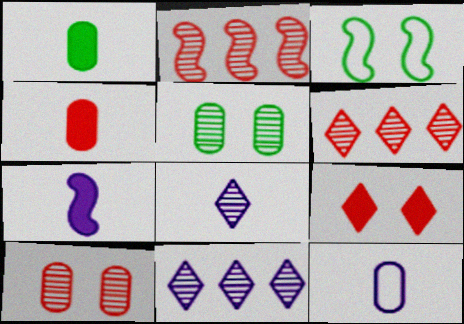[[2, 3, 7], 
[2, 5, 8], 
[3, 4, 11], 
[7, 8, 12]]